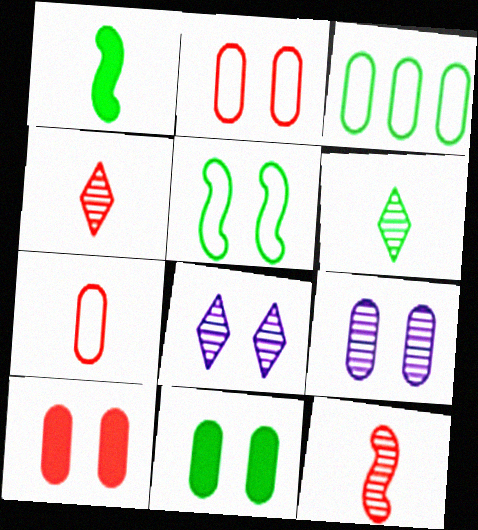[[2, 9, 11], 
[5, 8, 10]]